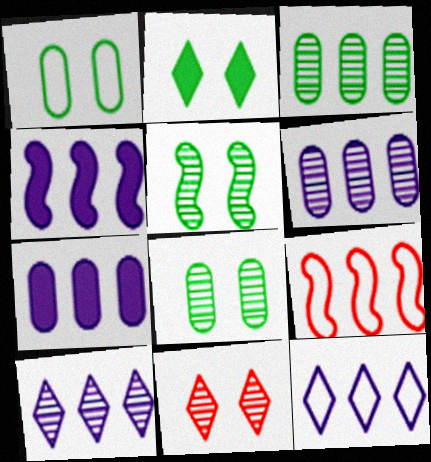[[1, 2, 5], 
[4, 6, 12]]